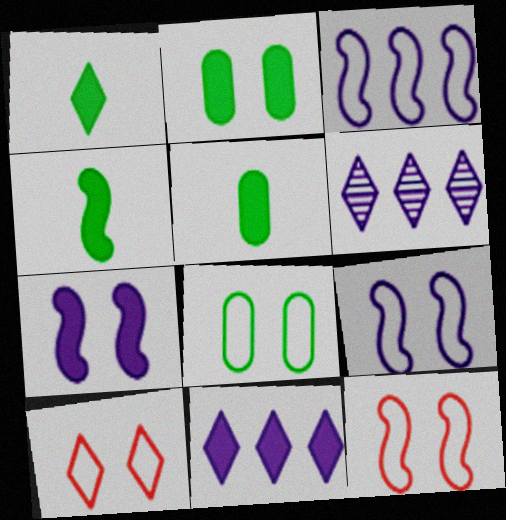[[1, 4, 5], 
[1, 6, 10], 
[5, 6, 12], 
[8, 9, 10]]